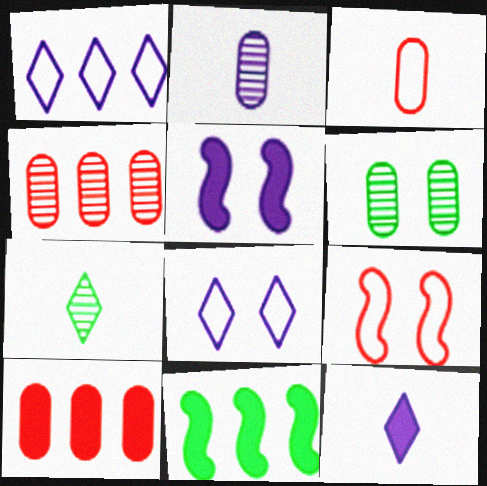[[1, 2, 5], 
[1, 4, 11], 
[2, 4, 6]]